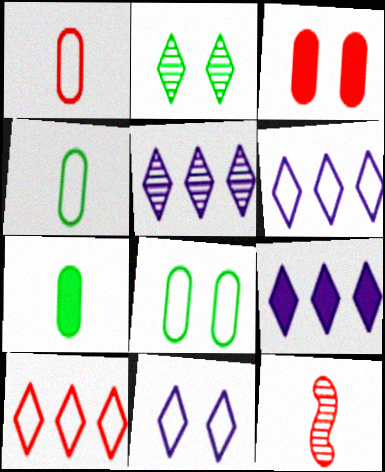[[3, 10, 12], 
[5, 6, 9], 
[8, 9, 12]]